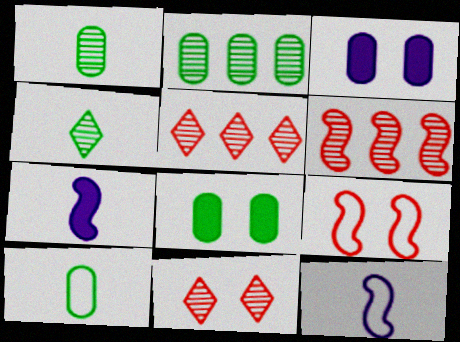[[2, 8, 10], 
[5, 8, 12]]